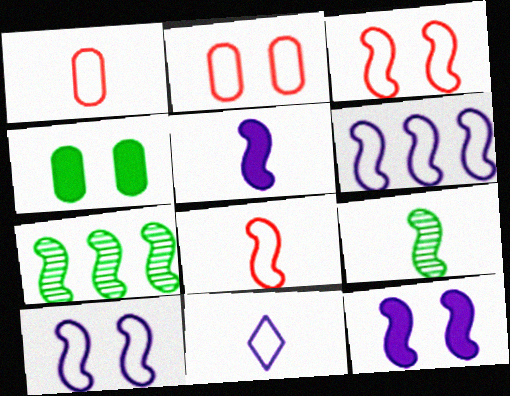[[3, 5, 7], 
[5, 8, 9], 
[7, 8, 12]]